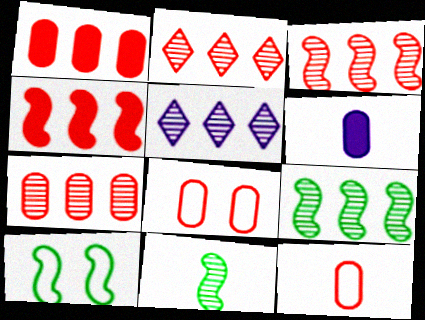[[2, 3, 7], 
[2, 6, 10], 
[5, 7, 9]]